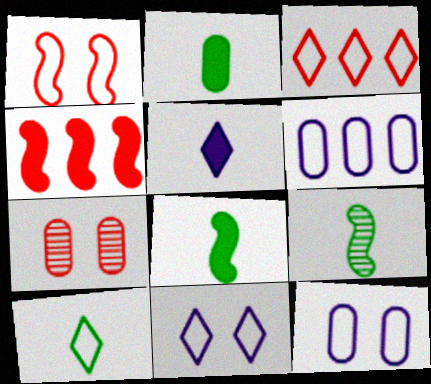[[1, 6, 10], 
[2, 6, 7], 
[2, 9, 10], 
[3, 10, 11]]